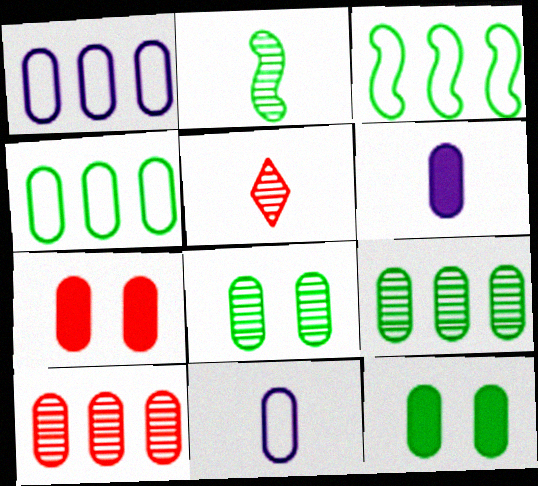[[7, 9, 11], 
[10, 11, 12]]